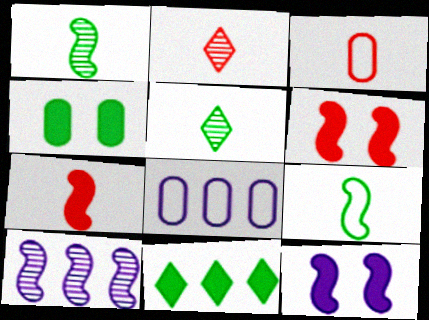[[2, 3, 7], 
[5, 6, 8], 
[6, 9, 10]]